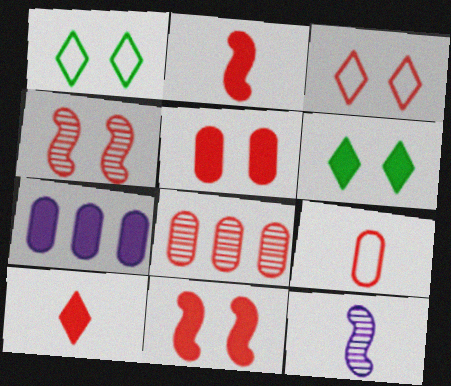[[2, 3, 8], 
[2, 6, 7], 
[3, 4, 5], 
[5, 8, 9]]